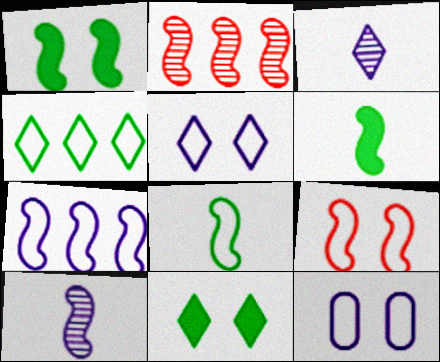[[7, 8, 9]]